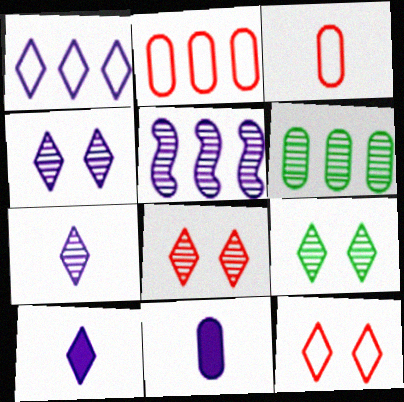[[1, 4, 10], 
[4, 8, 9]]